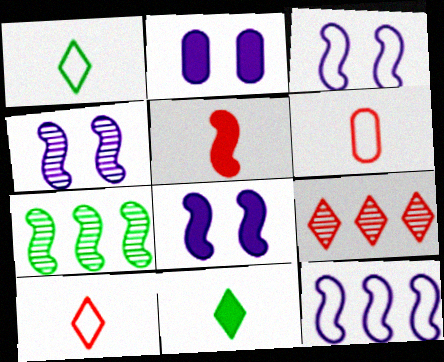[[2, 7, 10], 
[3, 4, 8], 
[3, 5, 7]]